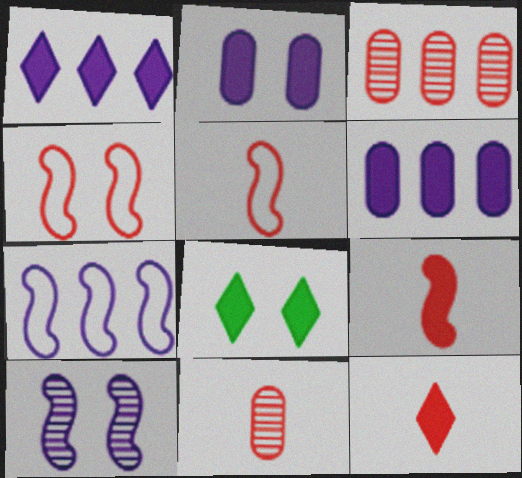[[1, 8, 12], 
[3, 4, 12], 
[5, 11, 12], 
[6, 8, 9], 
[7, 8, 11]]